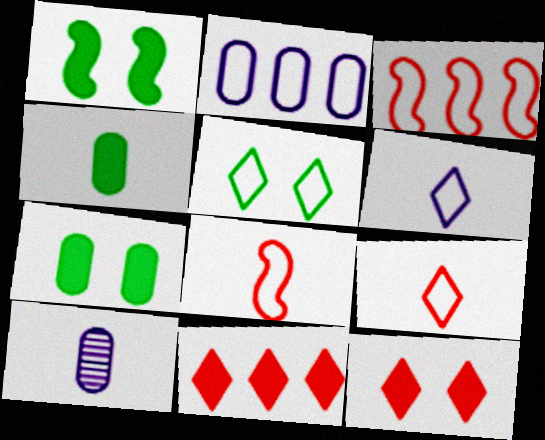[[2, 5, 8]]